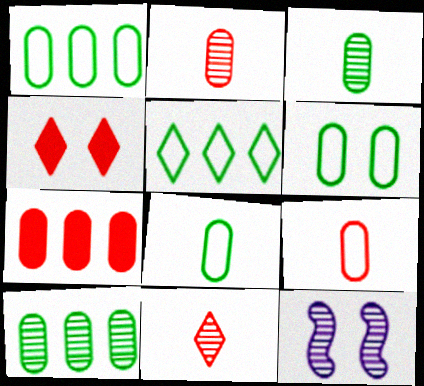[[1, 6, 8], 
[4, 6, 12], 
[10, 11, 12]]